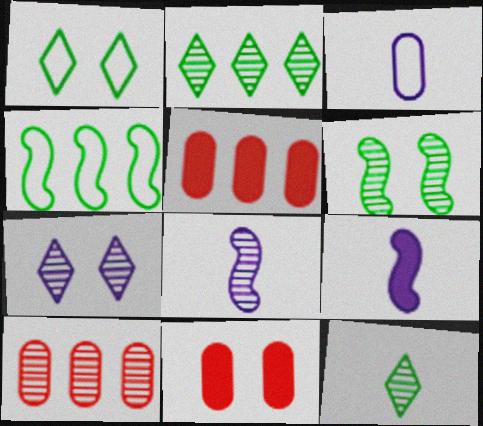[[1, 5, 8], 
[1, 9, 10]]